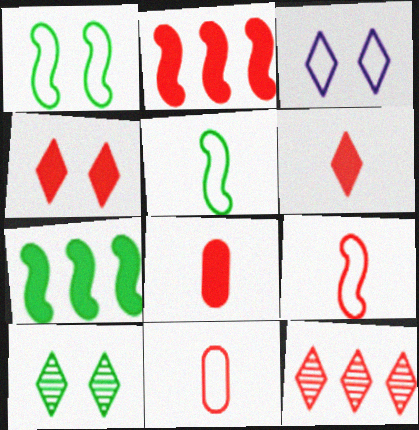[[2, 4, 8], 
[3, 4, 10]]